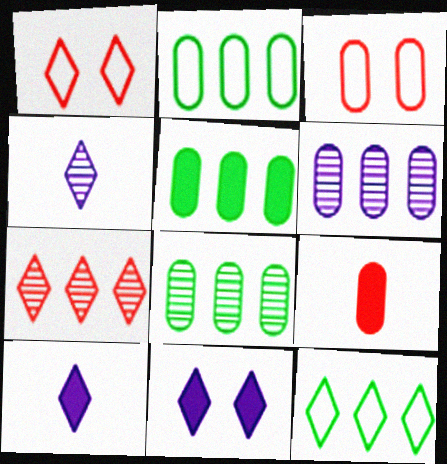[[2, 5, 8]]